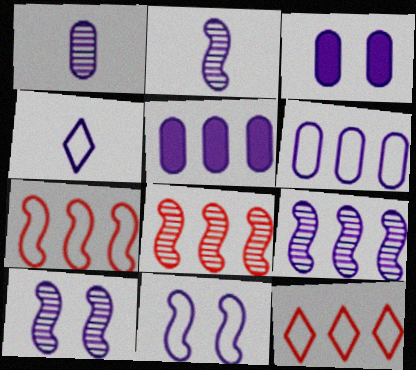[[1, 3, 6], 
[2, 9, 10], 
[3, 4, 9], 
[4, 5, 10], 
[4, 6, 11]]